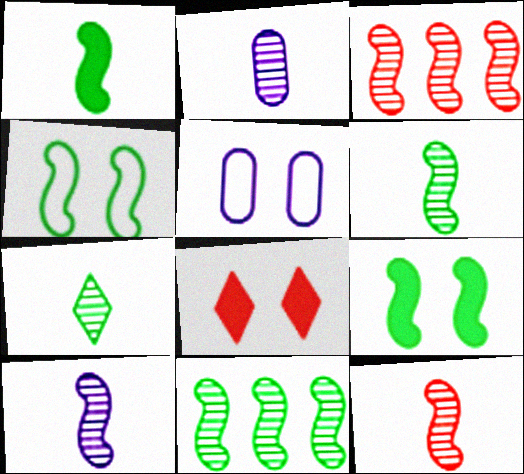[[1, 4, 11], 
[2, 7, 12], 
[6, 10, 12]]